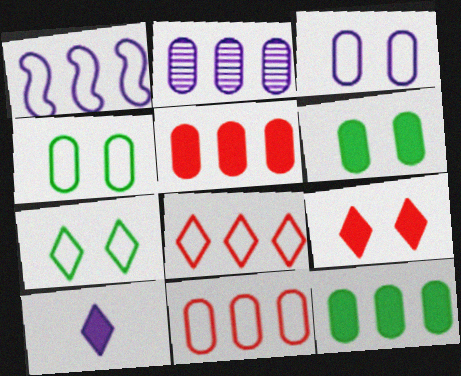[[2, 11, 12]]